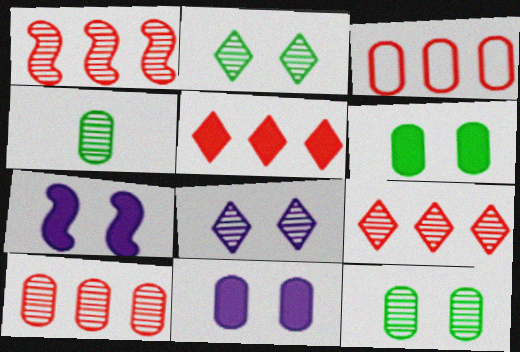[[1, 3, 5], 
[1, 4, 8], 
[1, 9, 10], 
[3, 4, 11]]